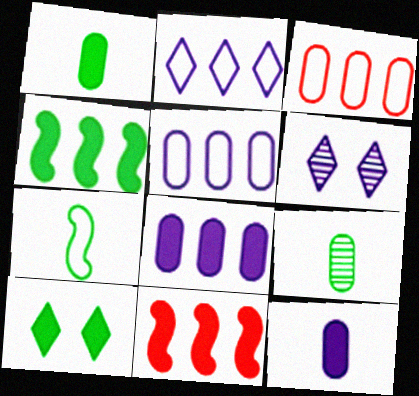[[1, 4, 10], 
[10, 11, 12]]